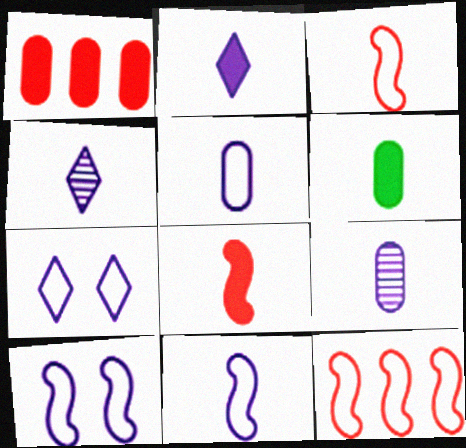[[2, 6, 8], 
[2, 9, 11], 
[3, 4, 6]]